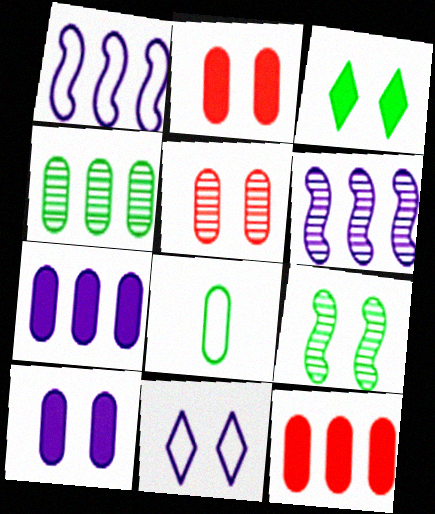[[2, 9, 11], 
[5, 7, 8]]